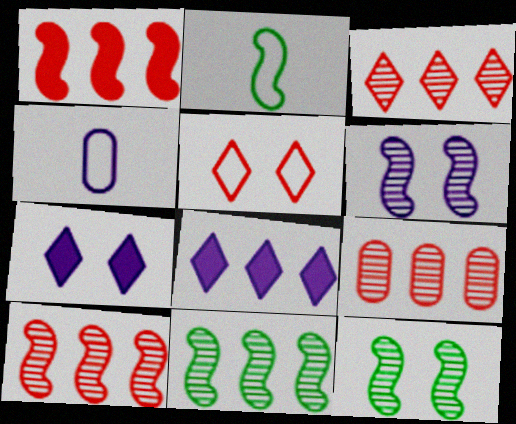[[1, 2, 6], 
[2, 7, 9], 
[3, 9, 10], 
[4, 6, 8]]